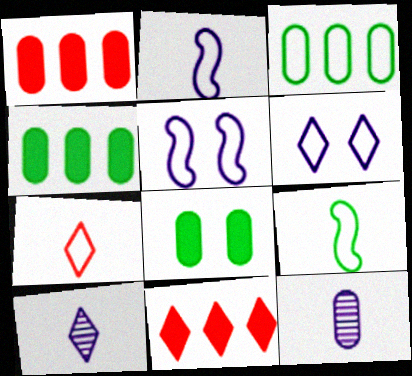[[3, 5, 7]]